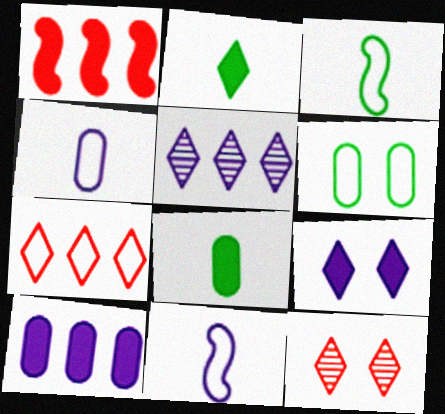[[1, 8, 9], 
[3, 10, 12], 
[6, 7, 11]]